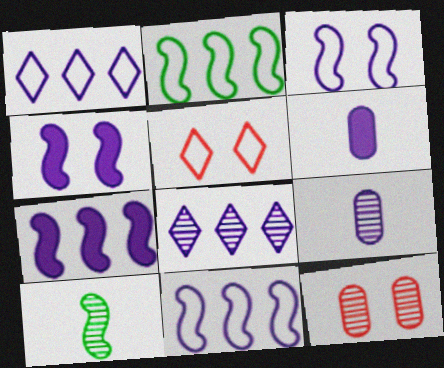[[1, 4, 9], 
[3, 6, 8], 
[8, 10, 12]]